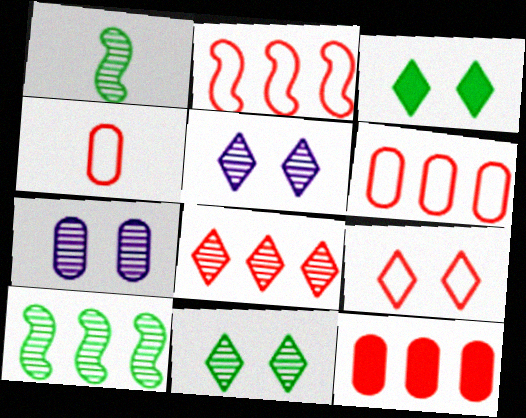[[1, 7, 8], 
[2, 4, 9], 
[2, 8, 12], 
[3, 5, 9]]